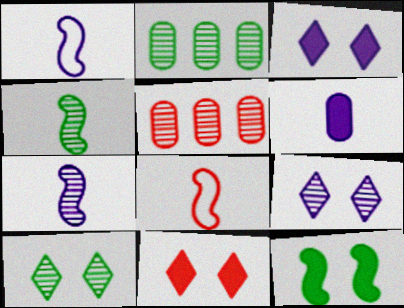[[1, 2, 11], 
[2, 3, 8], 
[2, 4, 10], 
[4, 5, 9], 
[5, 7, 10], 
[5, 8, 11]]